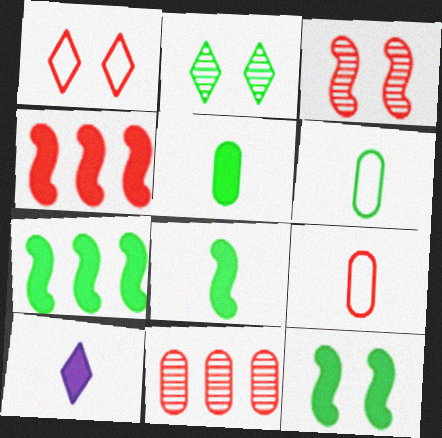[[2, 6, 7], 
[7, 8, 12]]